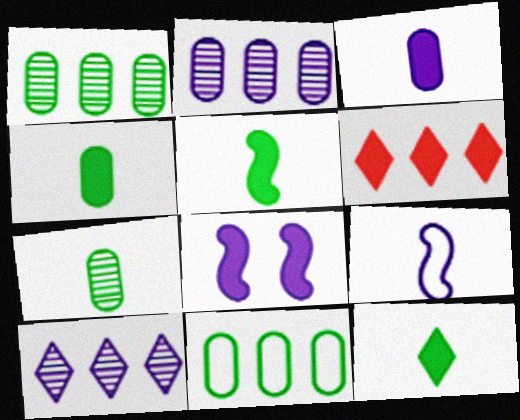[[4, 5, 12], 
[4, 6, 8]]